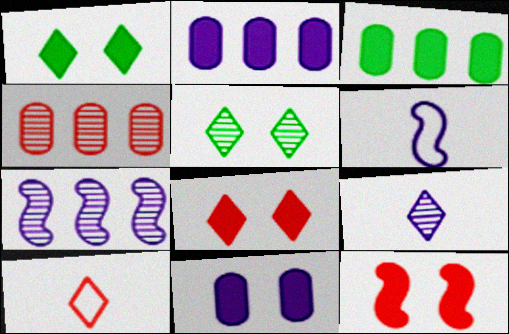[[1, 4, 6], 
[1, 11, 12], 
[4, 10, 12]]